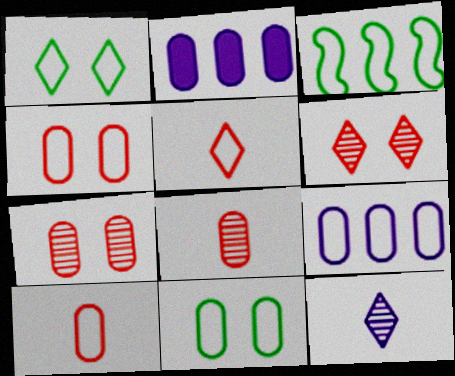[[2, 8, 11], 
[9, 10, 11]]